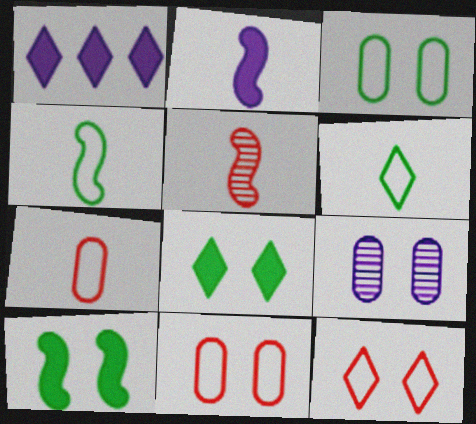[[1, 3, 5], 
[2, 4, 5], 
[9, 10, 12]]